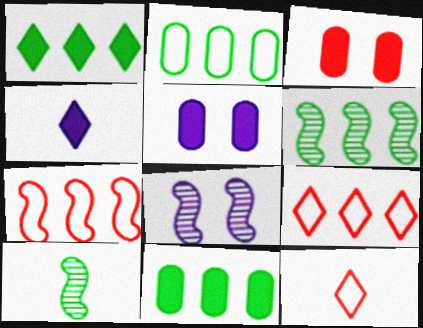[[1, 2, 6], 
[5, 6, 12], 
[5, 9, 10], 
[8, 11, 12]]